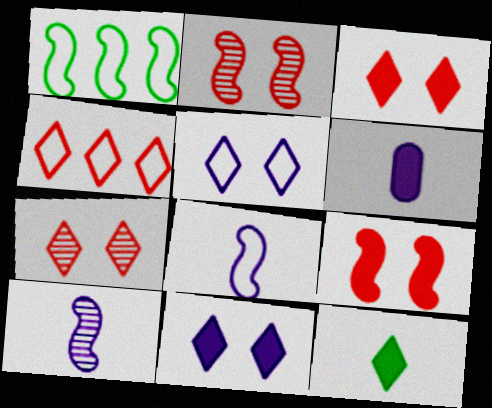[[1, 6, 7], 
[1, 9, 10]]